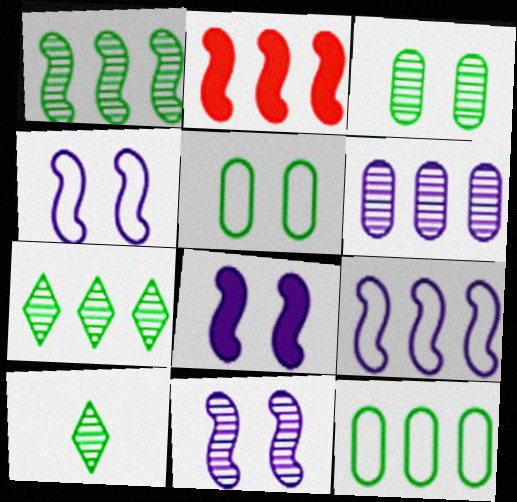[[1, 2, 9], 
[1, 3, 10], 
[4, 8, 11]]